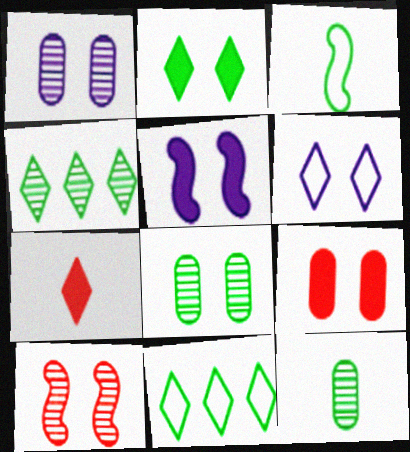[[1, 5, 6], 
[2, 5, 9], 
[4, 6, 7]]